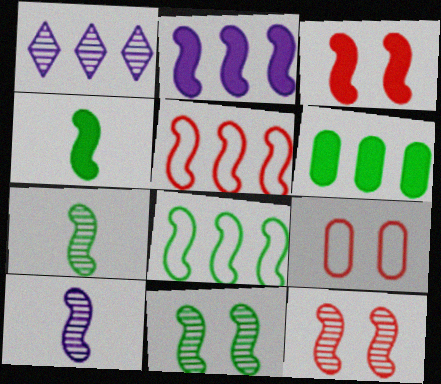[[1, 4, 9], 
[1, 5, 6], 
[2, 3, 4], 
[3, 8, 10], 
[4, 8, 11]]